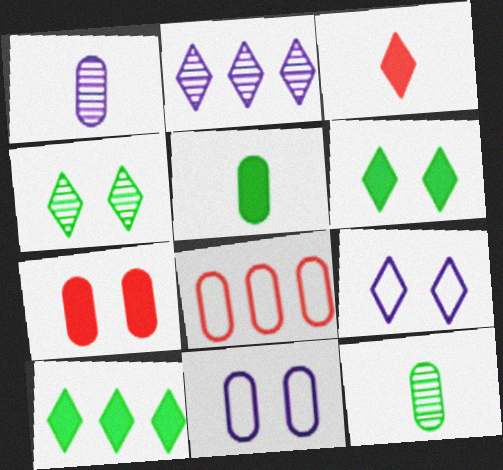[]